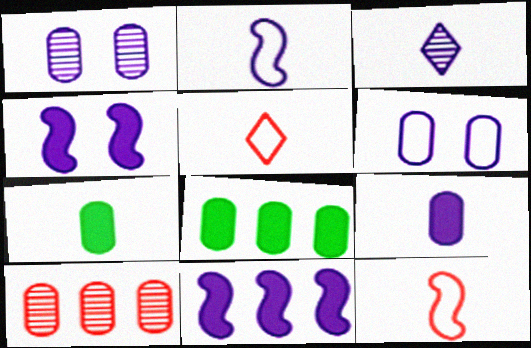[[2, 3, 9], 
[3, 6, 11], 
[3, 7, 12], 
[6, 7, 10]]